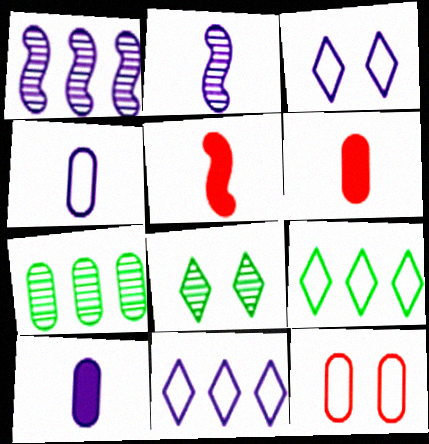[[1, 3, 10], 
[3, 5, 7], 
[7, 10, 12]]